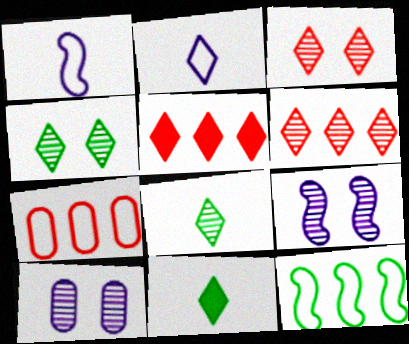[[2, 4, 5], 
[7, 9, 11]]